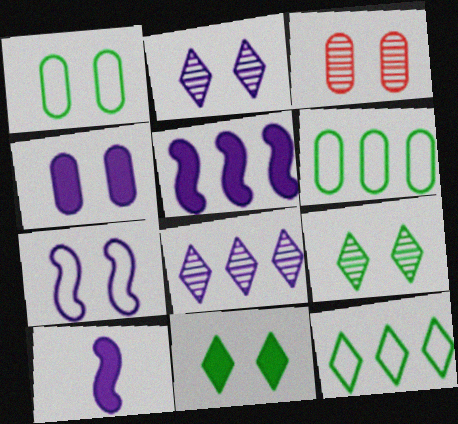[[1, 3, 4], 
[2, 4, 7], 
[3, 7, 11], 
[3, 10, 12]]